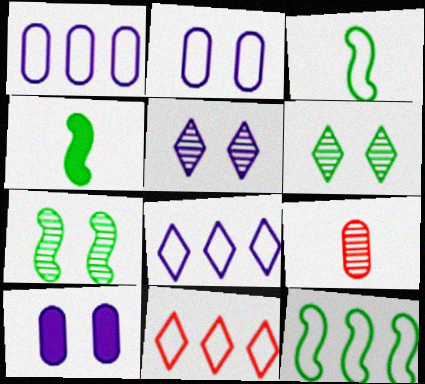[[1, 11, 12], 
[2, 3, 11], 
[4, 7, 12]]